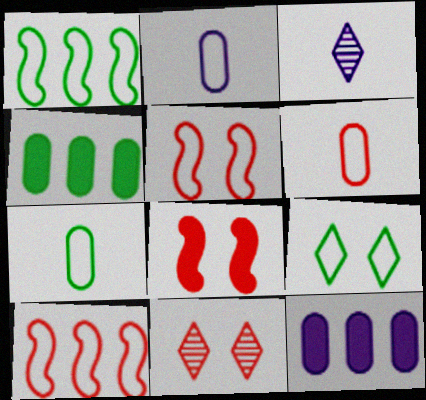[[1, 7, 9], 
[2, 6, 7], 
[2, 9, 10], 
[3, 4, 5]]